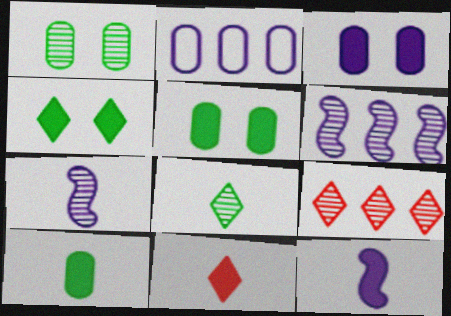[[1, 7, 9], 
[10, 11, 12]]